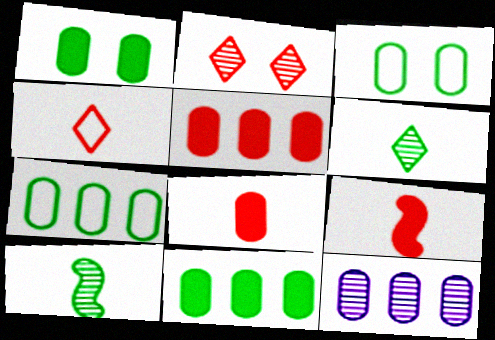[[2, 10, 12], 
[3, 8, 12], 
[5, 7, 12]]